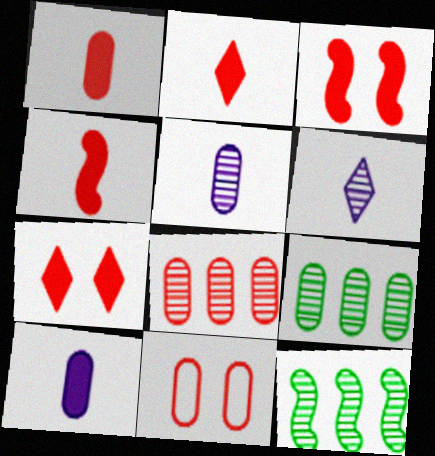[[1, 2, 4], 
[1, 8, 11], 
[9, 10, 11]]